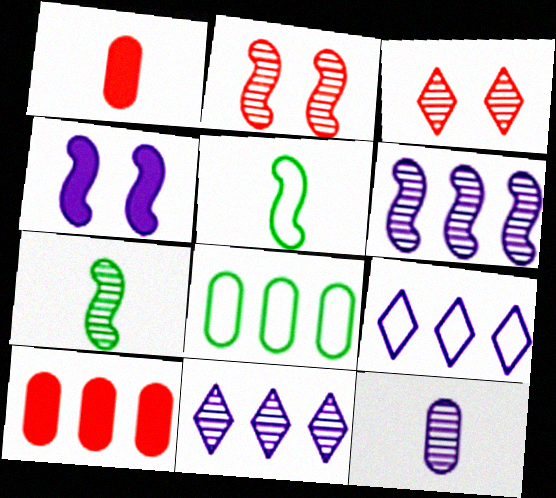[[2, 6, 7], 
[4, 9, 12]]